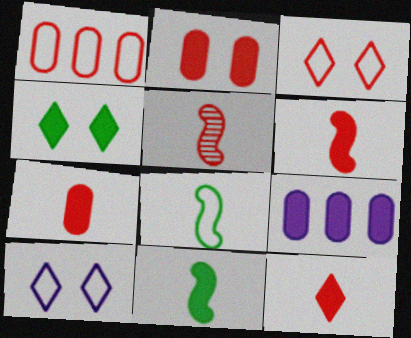[[1, 8, 10], 
[4, 6, 9], 
[6, 7, 12]]